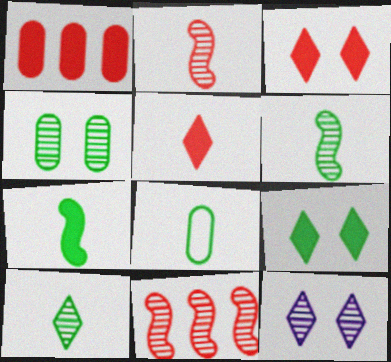[[7, 8, 10]]